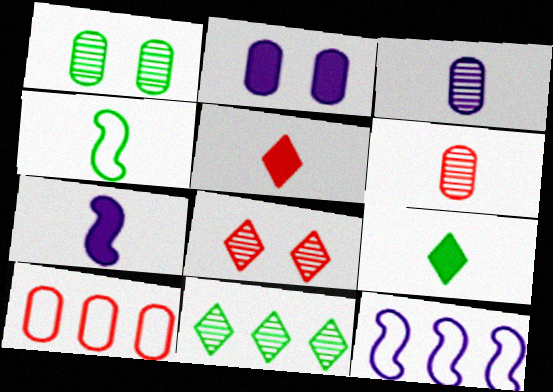[[1, 5, 12], 
[3, 4, 5]]